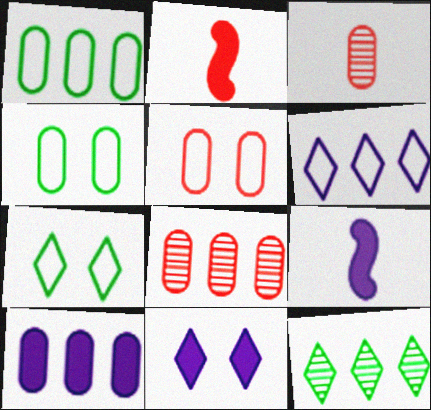[[1, 8, 10], 
[3, 4, 10], 
[5, 9, 12], 
[7, 8, 9], 
[9, 10, 11]]